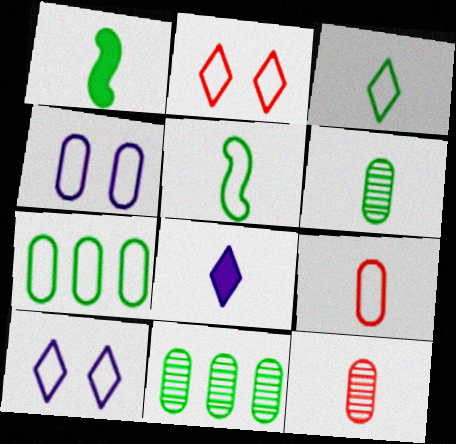[[1, 3, 6], 
[4, 7, 9], 
[5, 8, 12]]